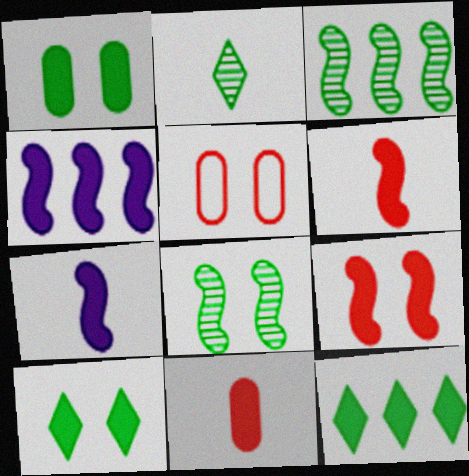[[2, 4, 5], 
[4, 10, 11]]